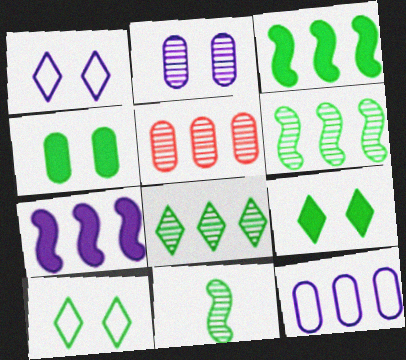[]